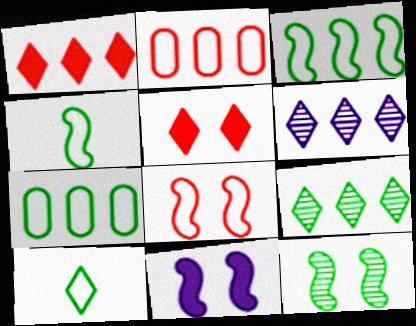[[5, 6, 10], 
[8, 11, 12]]